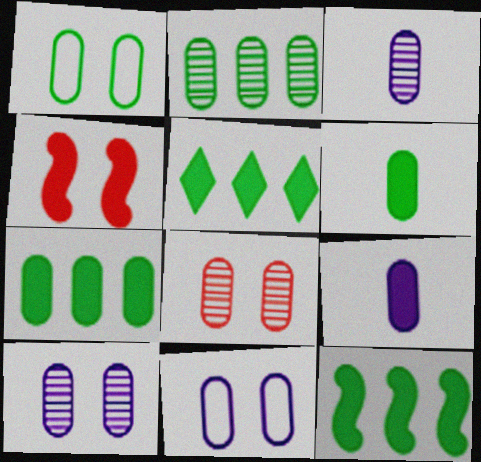[[1, 2, 6], 
[2, 3, 8], 
[4, 5, 9], 
[5, 7, 12]]